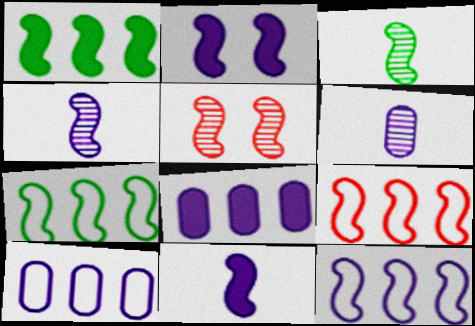[[2, 3, 9], 
[2, 4, 12], 
[5, 7, 11], 
[7, 9, 12]]